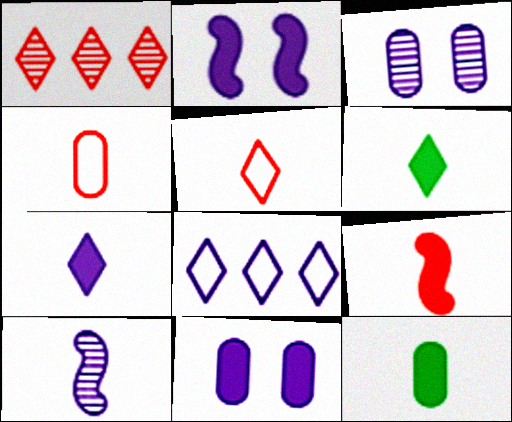[[4, 6, 10], 
[5, 10, 12], 
[7, 9, 12], 
[8, 10, 11]]